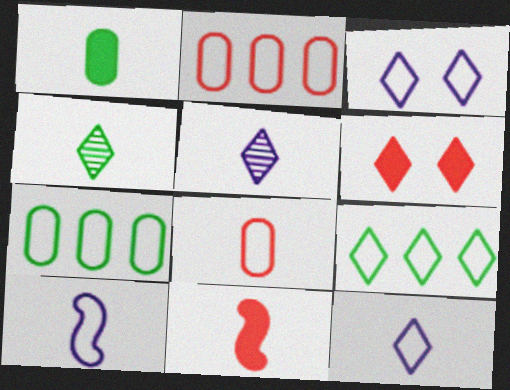[[5, 6, 9]]